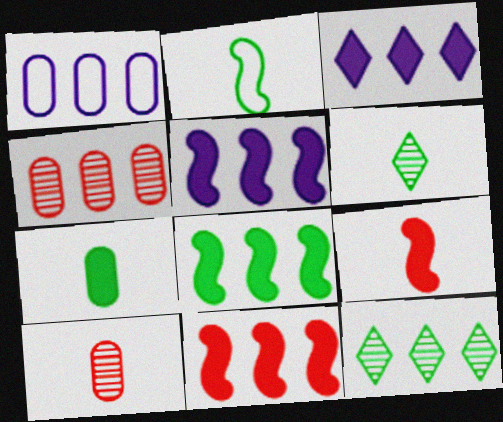[[1, 11, 12], 
[2, 6, 7], 
[5, 8, 11]]